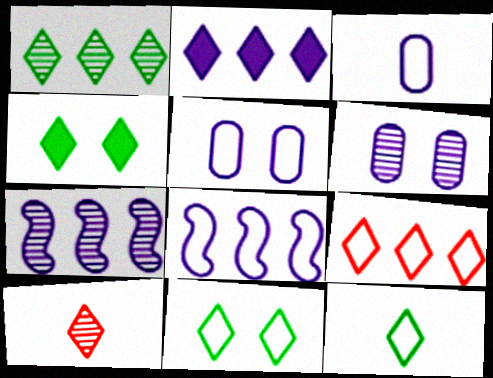[[1, 2, 9], 
[1, 4, 12], 
[2, 10, 11]]